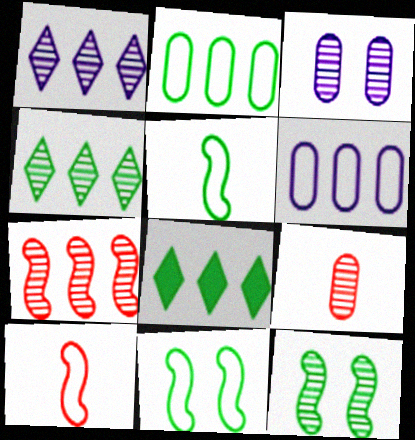[[1, 9, 12], 
[3, 8, 10], 
[6, 7, 8]]